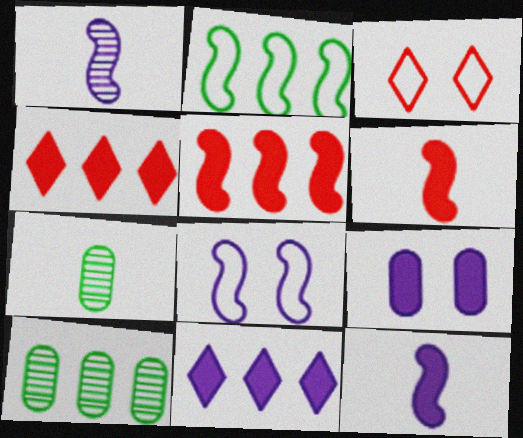[[3, 10, 12], 
[4, 7, 8], 
[9, 11, 12]]